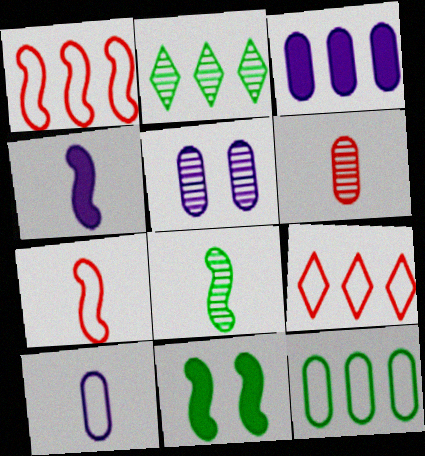[[1, 2, 3], 
[3, 5, 10], 
[4, 7, 8]]